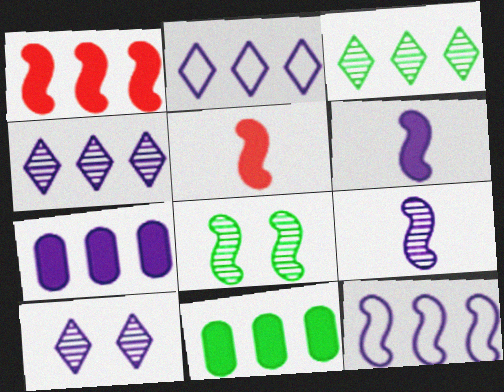[[4, 7, 12], 
[5, 8, 12]]